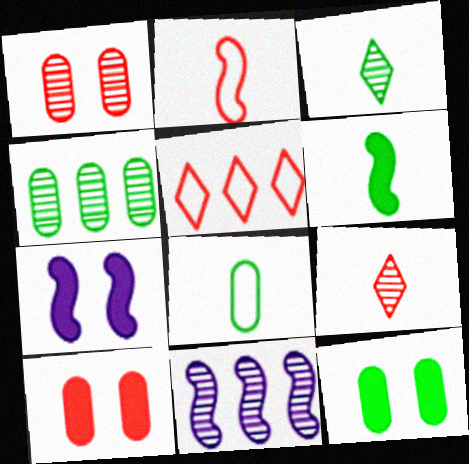[[1, 3, 11], 
[3, 6, 8], 
[4, 8, 12]]